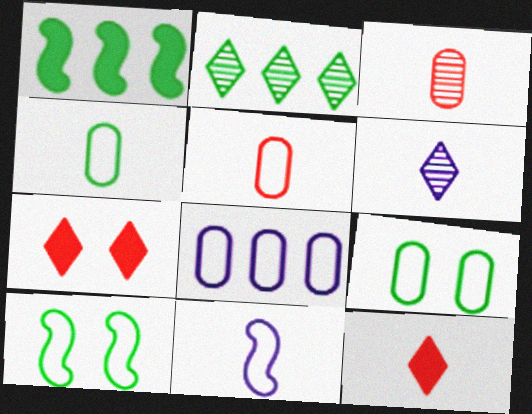[[5, 8, 9]]